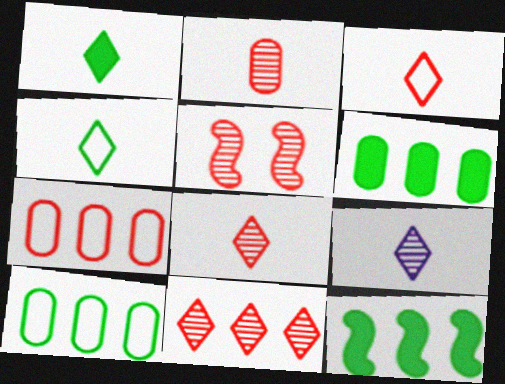[[1, 3, 9], 
[2, 5, 11]]